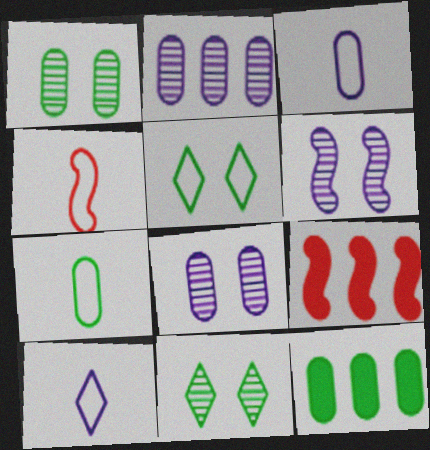[[1, 7, 12], 
[1, 9, 10], 
[3, 9, 11], 
[4, 7, 10]]